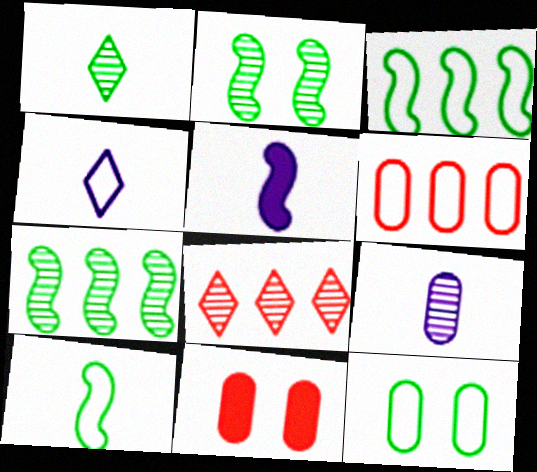[[2, 8, 9], 
[4, 5, 9], 
[4, 7, 11], 
[5, 8, 12]]